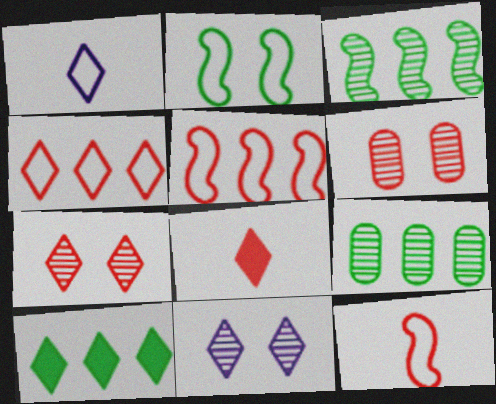[[1, 7, 10], 
[4, 7, 8], 
[5, 6, 8]]